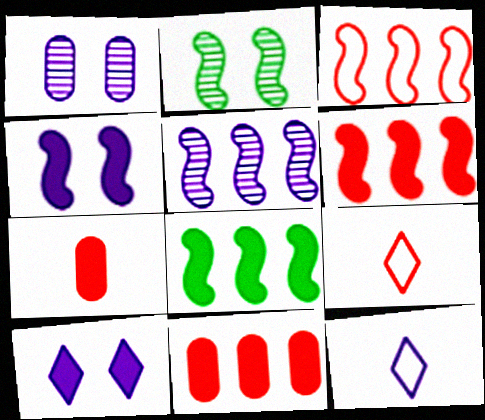[[1, 8, 9], 
[2, 11, 12], 
[3, 5, 8], 
[7, 8, 10]]